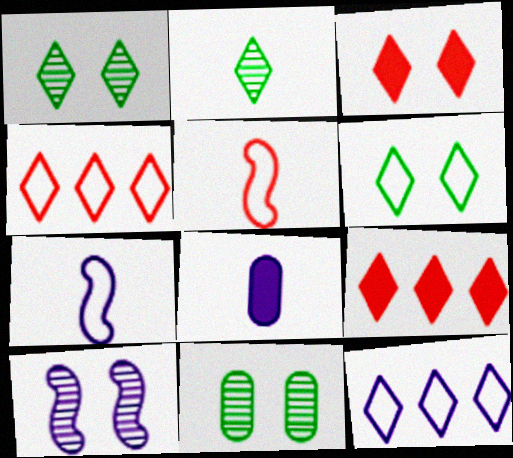[[2, 3, 12], 
[2, 5, 8], 
[7, 9, 11], 
[8, 10, 12]]